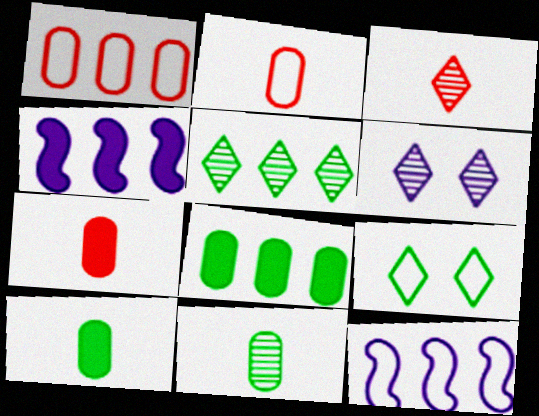[[1, 4, 5], 
[2, 9, 12], 
[3, 5, 6]]